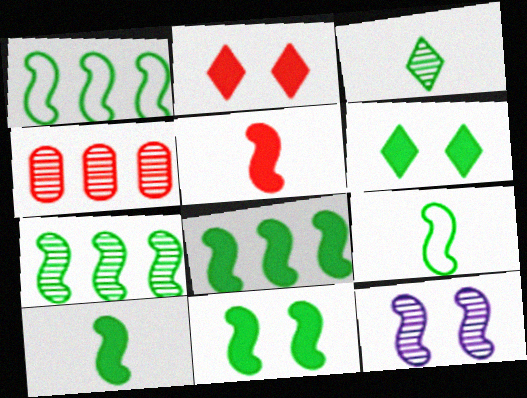[[1, 5, 12], 
[1, 7, 8], 
[3, 4, 12], 
[7, 9, 11], 
[8, 10, 11]]